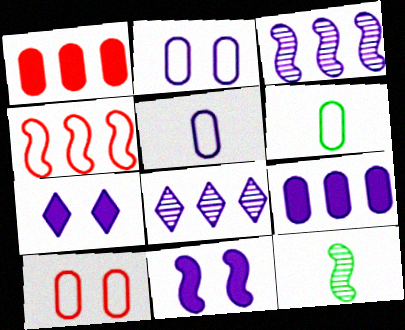[[3, 5, 7], 
[4, 11, 12], 
[5, 8, 11]]